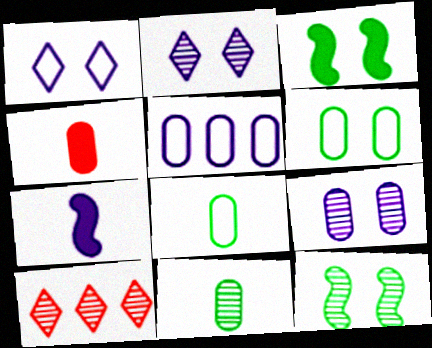[[2, 5, 7], 
[6, 7, 10]]